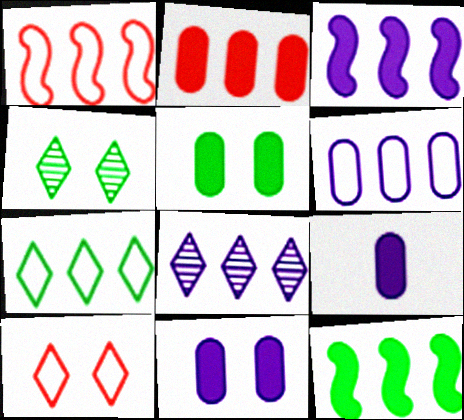[[1, 4, 9], 
[1, 6, 7], 
[2, 5, 9], 
[3, 6, 8]]